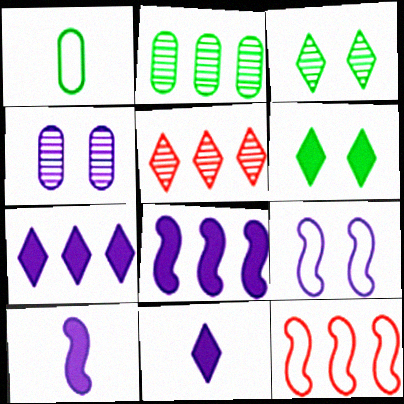[[2, 7, 12]]